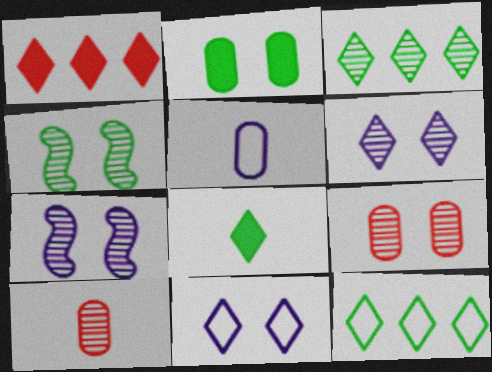[[1, 4, 5], 
[3, 7, 10], 
[4, 6, 9]]